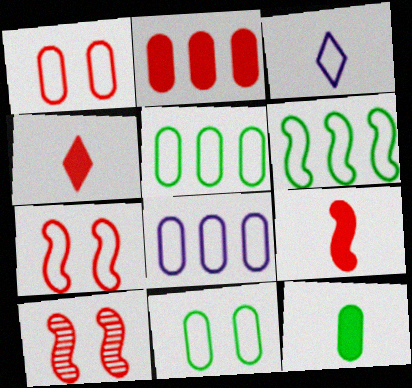[[1, 3, 6], 
[3, 5, 7]]